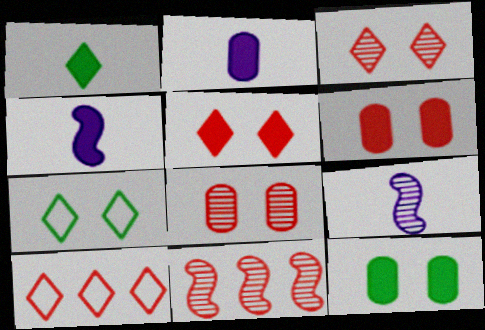[[2, 7, 11], 
[9, 10, 12]]